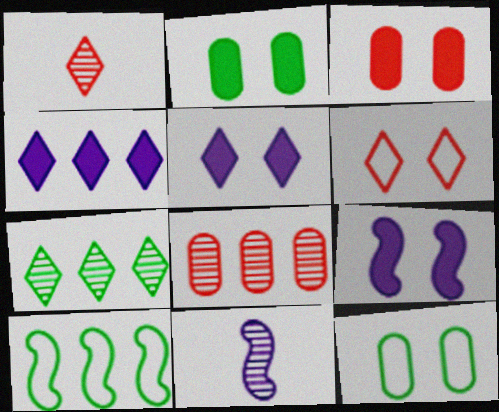[[4, 8, 10]]